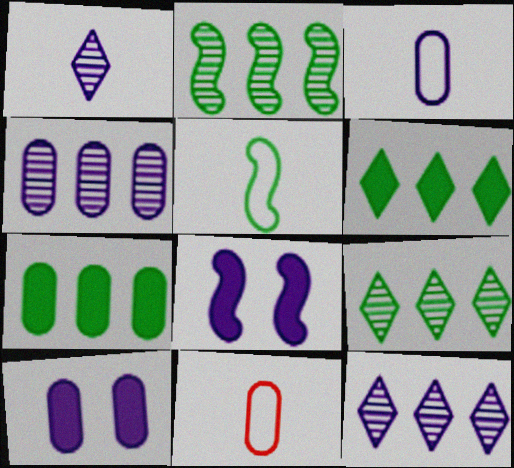[[3, 4, 10], 
[3, 8, 12], 
[8, 9, 11]]